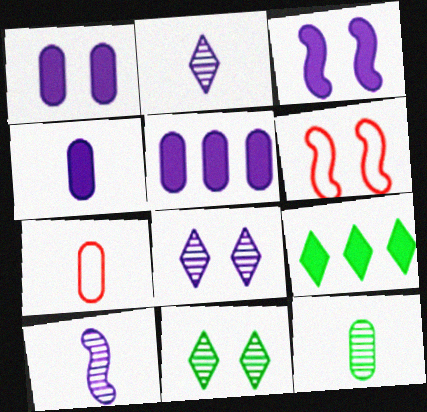[[1, 4, 5], 
[1, 6, 11], 
[4, 7, 12]]